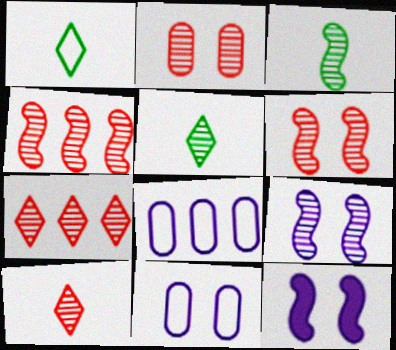[[2, 4, 10], 
[3, 4, 9]]